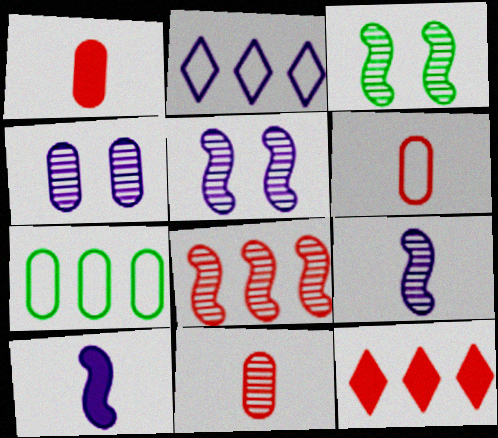[[1, 2, 3], 
[1, 4, 7], 
[1, 6, 11], 
[2, 4, 10], 
[3, 8, 9]]